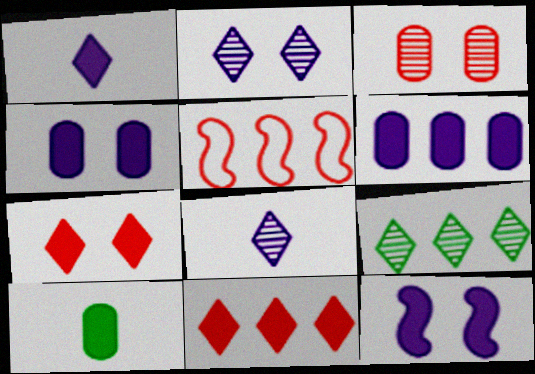[[1, 6, 12], 
[2, 5, 10], 
[5, 6, 9], 
[10, 11, 12]]